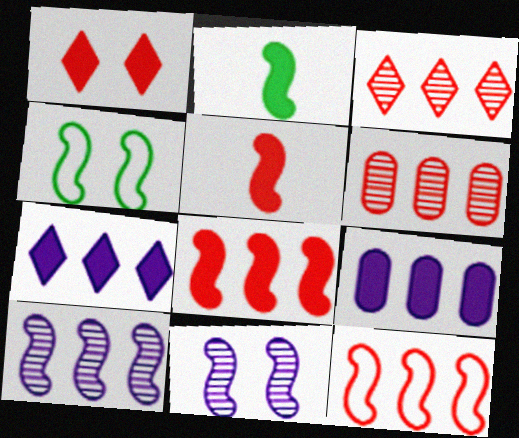[[1, 2, 9], 
[2, 11, 12], 
[4, 5, 10]]